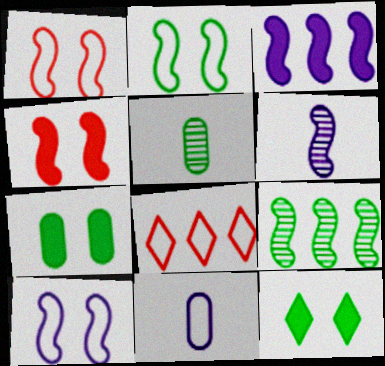[[1, 2, 10], 
[2, 8, 11], 
[3, 6, 10], 
[6, 7, 8]]